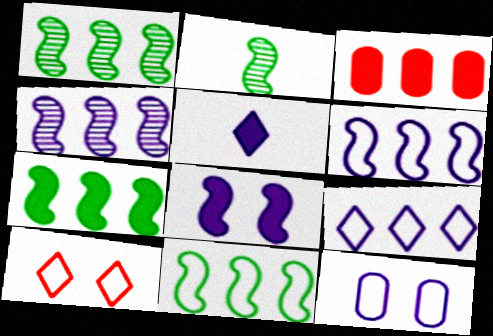[[1, 3, 9], 
[1, 7, 11], 
[4, 5, 12]]